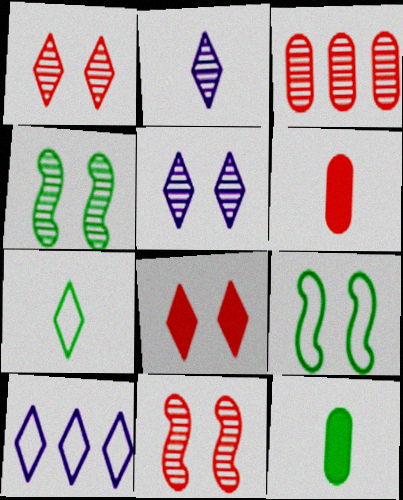[[2, 3, 4], 
[4, 6, 10], 
[10, 11, 12]]